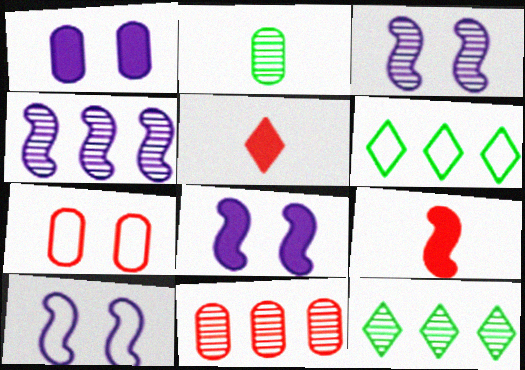[[3, 8, 10], 
[4, 11, 12]]